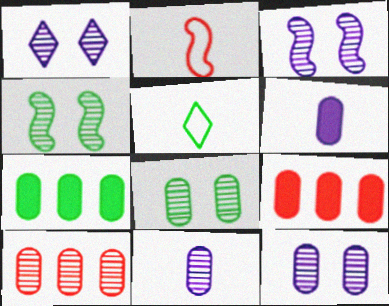[[1, 2, 7], 
[1, 3, 12], 
[3, 5, 9], 
[4, 5, 7], 
[8, 10, 11]]